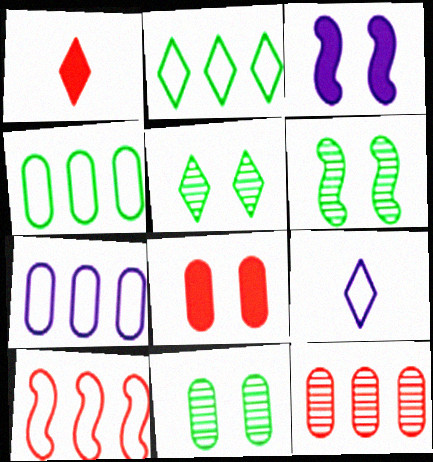[[1, 6, 7], 
[2, 7, 10], 
[5, 6, 11]]